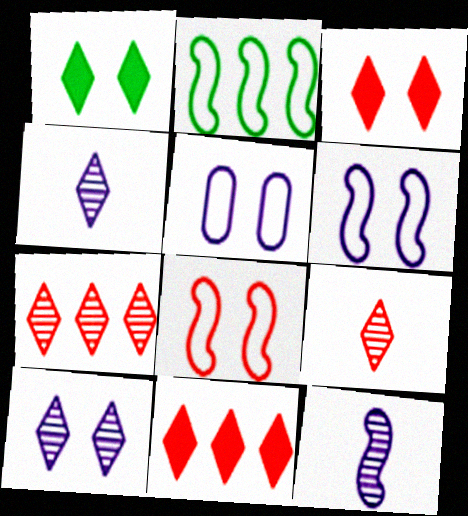[]